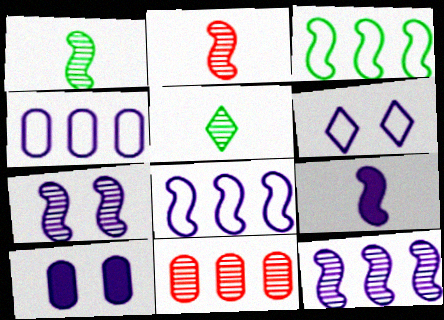[[5, 7, 11], 
[6, 7, 10], 
[7, 8, 9]]